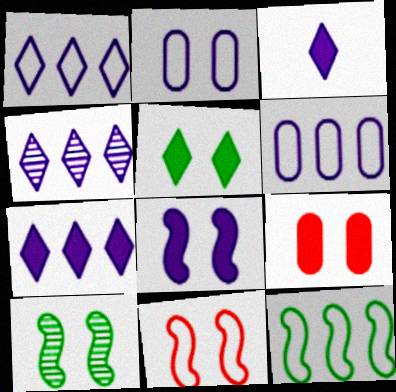[[1, 4, 7], 
[5, 8, 9], 
[8, 10, 11]]